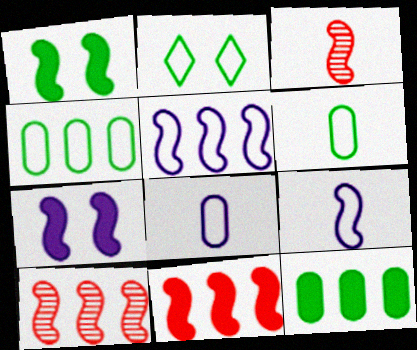[[1, 3, 5], 
[1, 9, 10]]